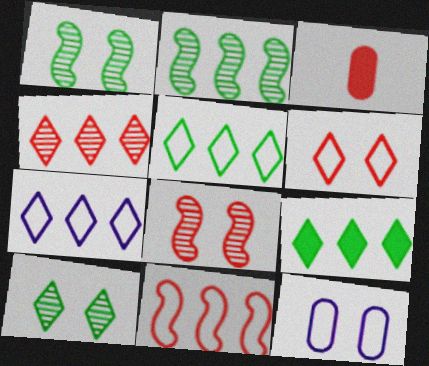[[1, 3, 7], 
[4, 7, 9]]